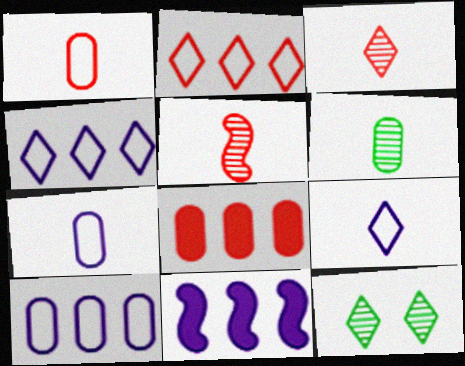[[1, 11, 12]]